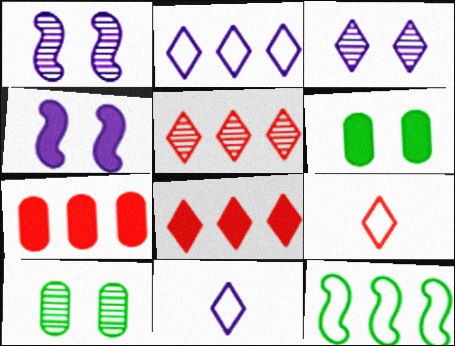[]